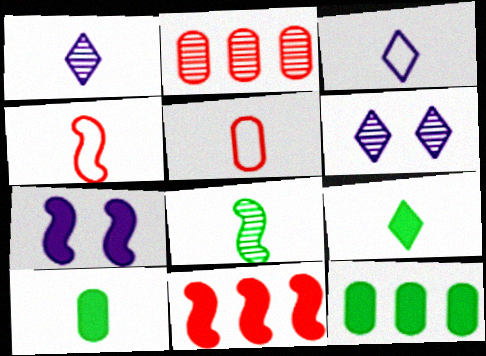[[1, 4, 10], 
[2, 6, 8], 
[4, 6, 12]]